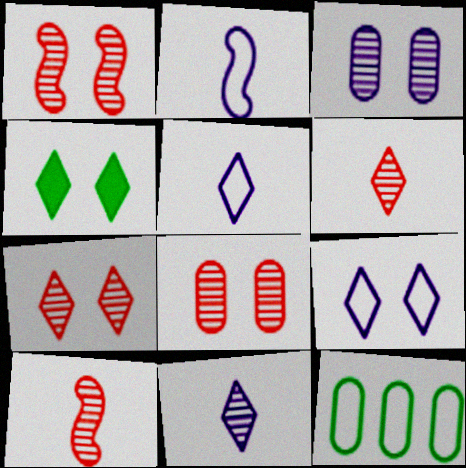[[1, 7, 8], 
[4, 7, 9]]